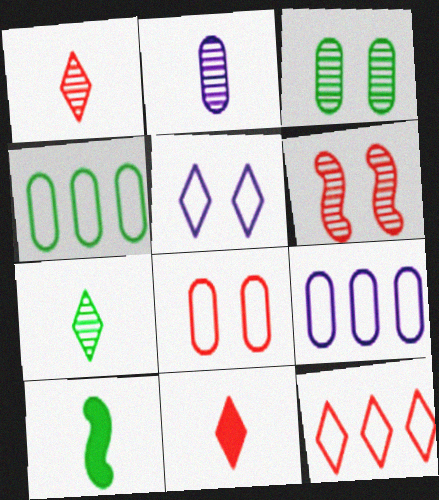[]